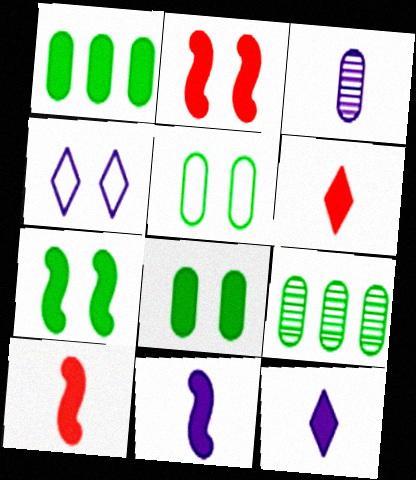[[1, 2, 12], 
[4, 9, 10]]